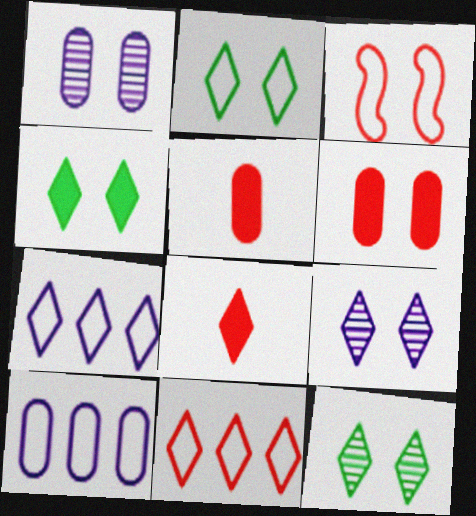[[1, 3, 4], 
[2, 4, 12], 
[7, 8, 12]]